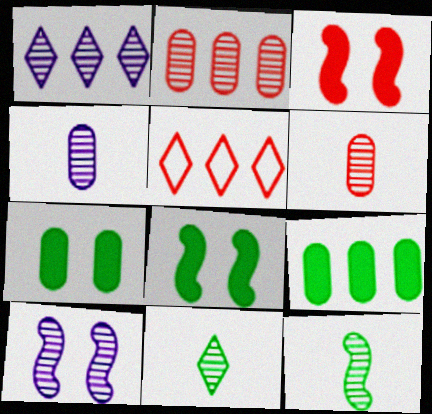[[1, 4, 10], 
[2, 10, 11], 
[3, 5, 6], 
[4, 5, 8]]